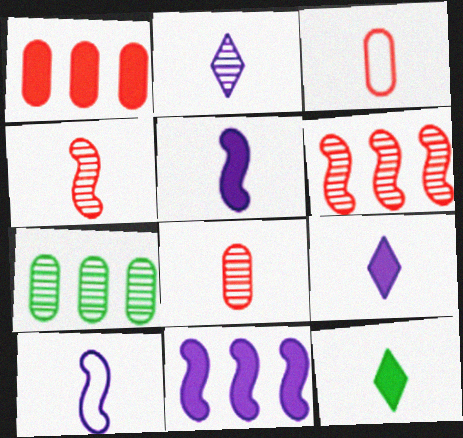[[8, 10, 12]]